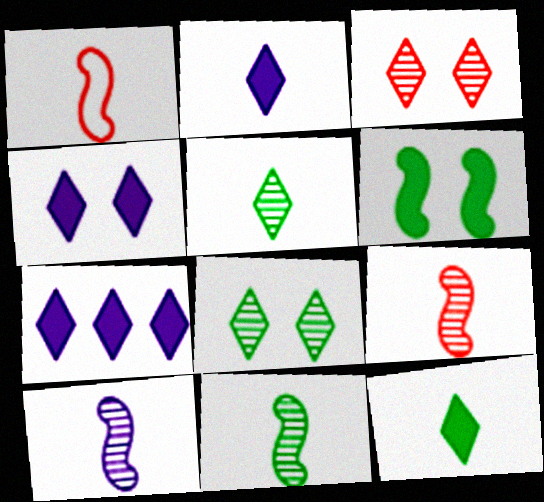[[2, 4, 7], 
[9, 10, 11]]